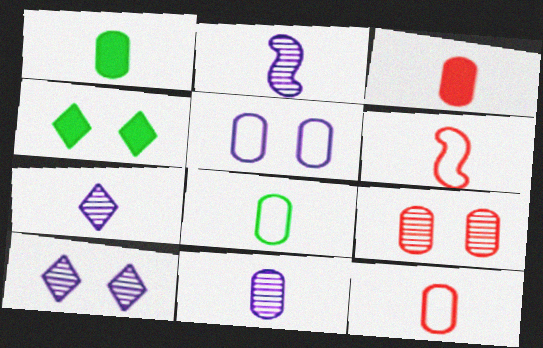[[1, 6, 7], 
[1, 11, 12], 
[2, 7, 11], 
[3, 8, 11]]